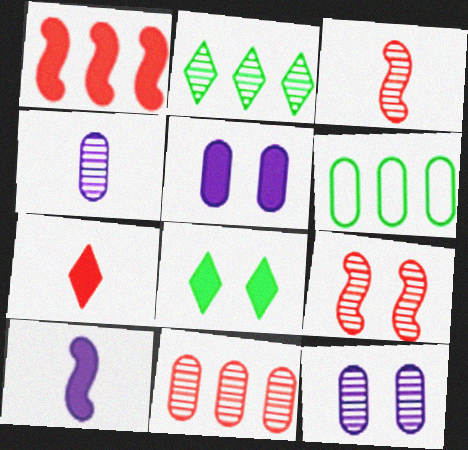[[2, 3, 12], 
[2, 4, 9]]